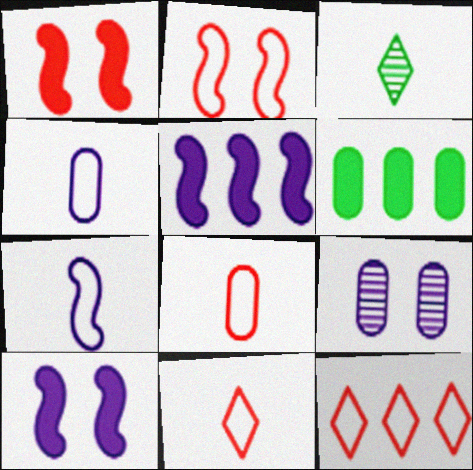[[2, 8, 12], 
[6, 8, 9]]